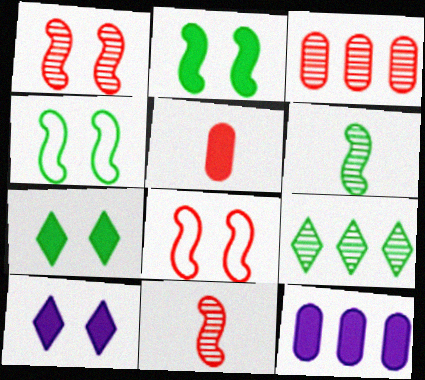[]